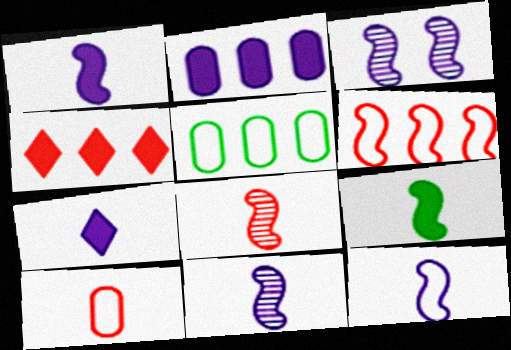[[1, 11, 12], 
[3, 6, 9], 
[8, 9, 12]]